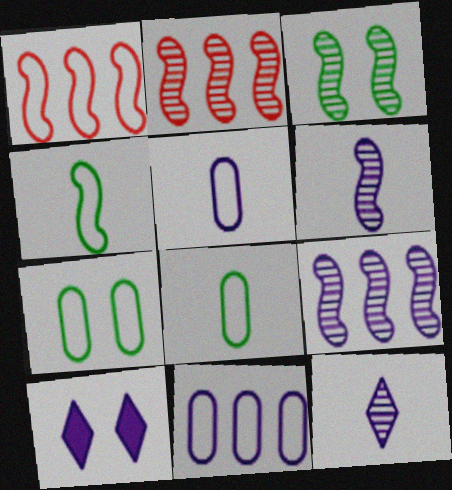[[2, 3, 6], 
[2, 8, 10], 
[5, 9, 10], 
[6, 10, 11]]